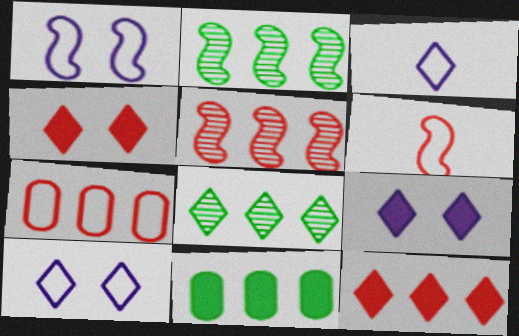[[3, 4, 8], 
[5, 7, 12]]